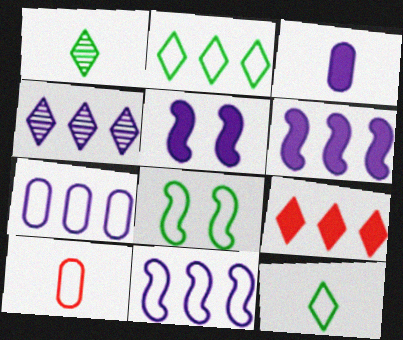[[2, 4, 9], 
[4, 6, 7]]